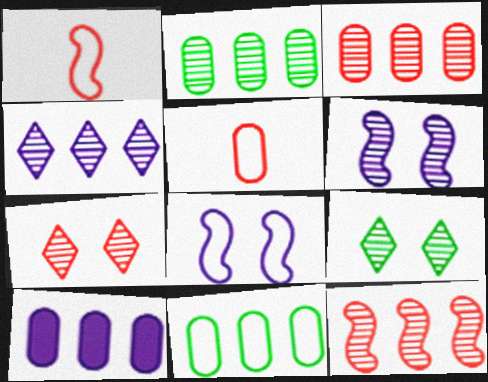[[1, 9, 10], 
[2, 4, 12], 
[3, 10, 11]]